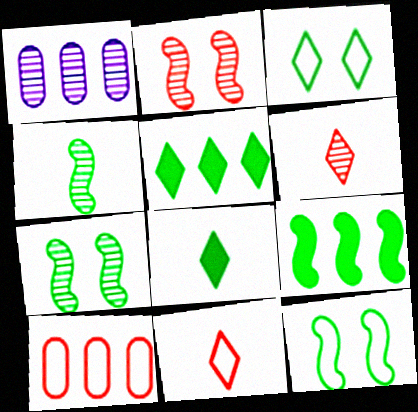[[1, 6, 7], 
[4, 9, 12]]